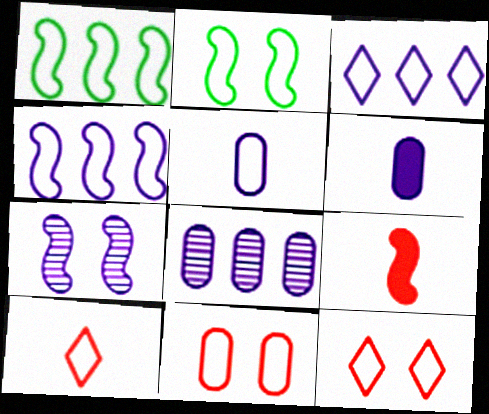[[1, 5, 12], 
[1, 7, 9], 
[3, 6, 7]]